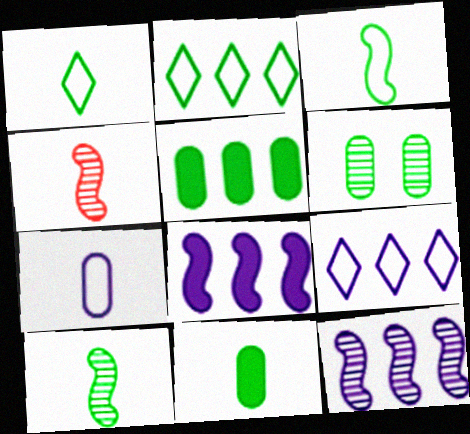[[1, 10, 11]]